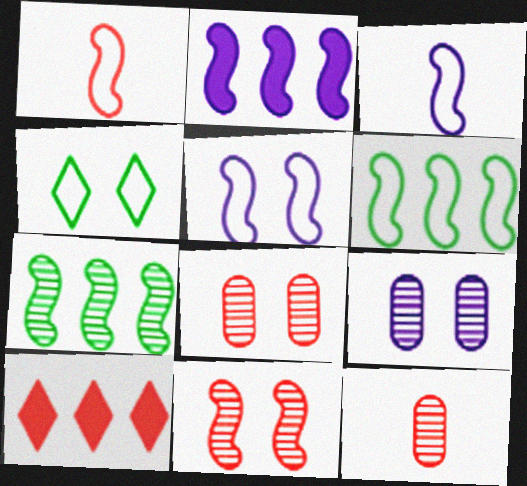[[1, 5, 6], 
[1, 8, 10], 
[2, 4, 12]]